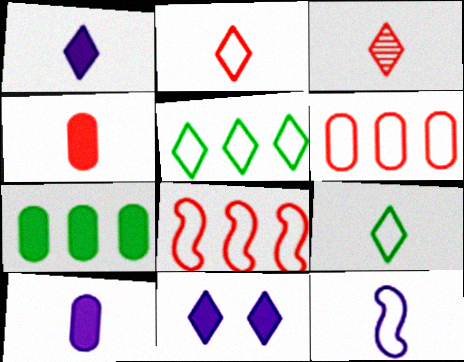[[1, 3, 9], 
[3, 5, 11]]